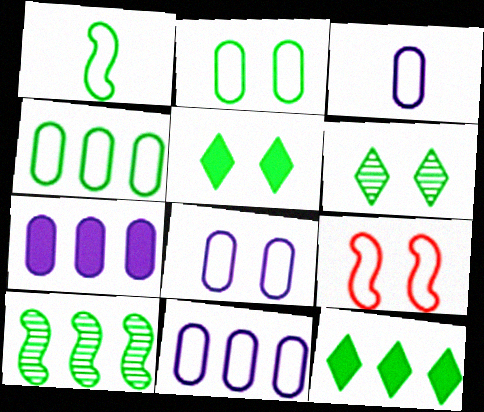[[3, 8, 11], 
[4, 10, 12]]